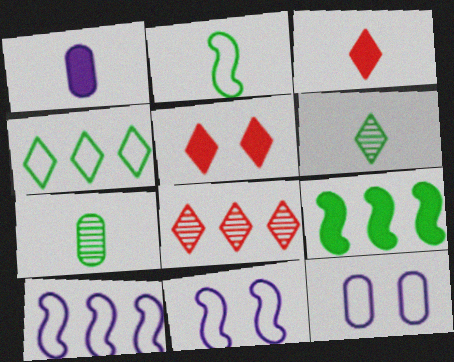[[1, 5, 9], 
[5, 7, 10]]